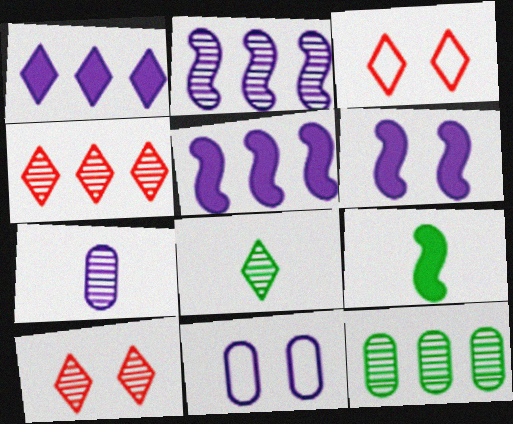[[1, 3, 8], 
[2, 4, 12], 
[4, 9, 11]]